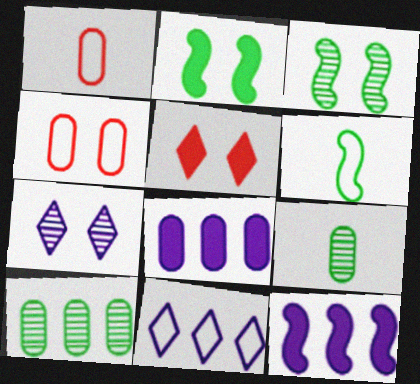[[2, 4, 7], 
[4, 6, 11], 
[4, 8, 9]]